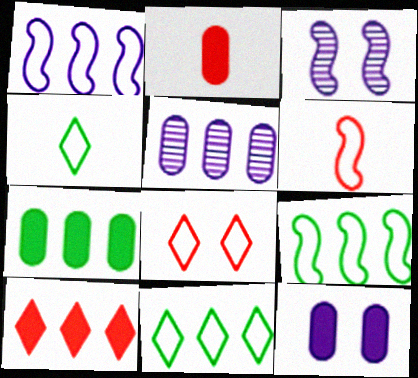[[2, 3, 11], 
[2, 7, 12], 
[5, 9, 10]]